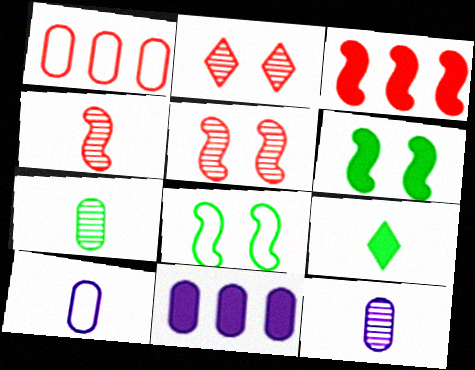[[4, 9, 10]]